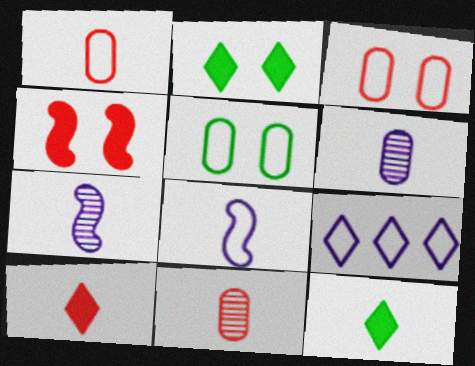[[1, 7, 12], 
[8, 11, 12]]